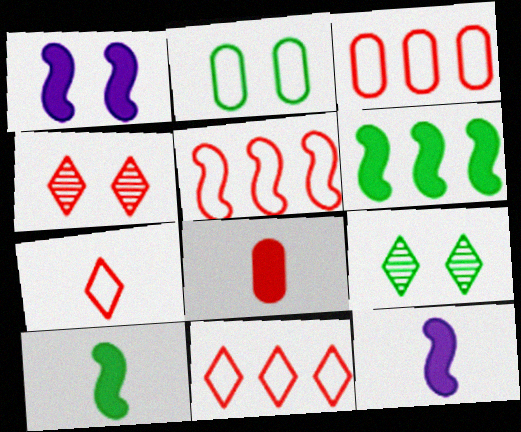[[1, 2, 4], 
[3, 5, 11], 
[3, 9, 12], 
[4, 5, 8]]